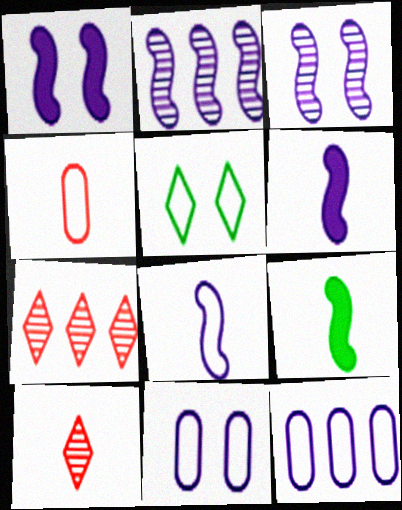[[1, 2, 8], 
[7, 9, 11]]